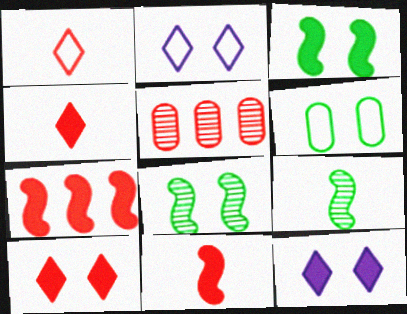[]